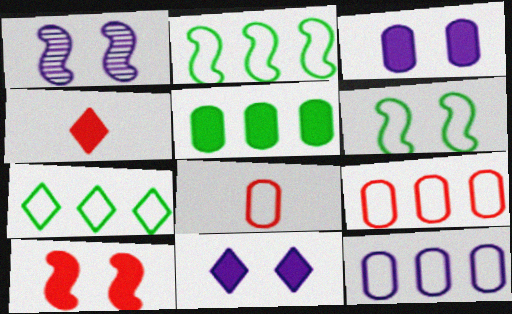[[1, 6, 10]]